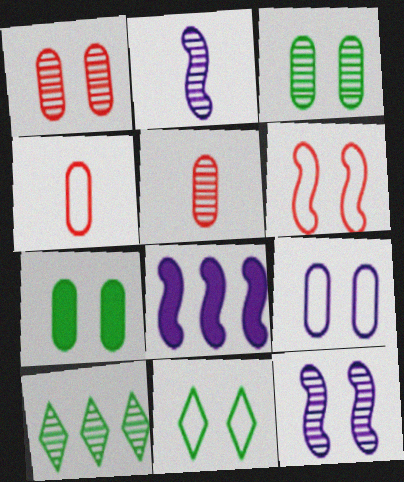[[1, 2, 10], 
[1, 7, 9], 
[5, 8, 11], 
[5, 10, 12], 
[6, 9, 11]]